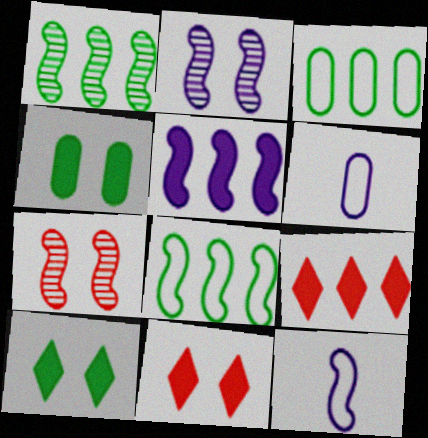[[1, 6, 11], 
[2, 5, 12]]